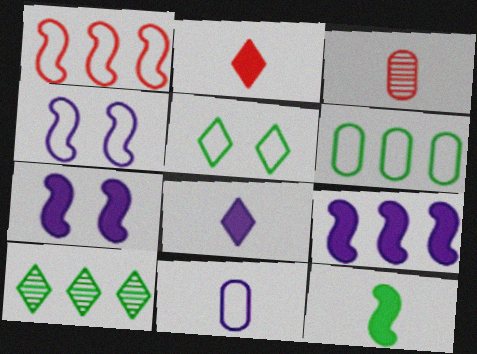[[1, 5, 11], 
[3, 5, 9]]